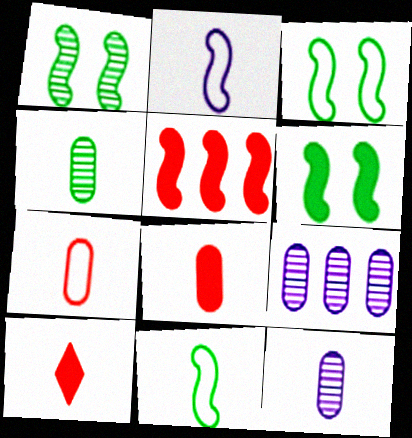[[1, 2, 5], 
[1, 3, 6], 
[2, 4, 10], 
[3, 9, 10], 
[10, 11, 12]]